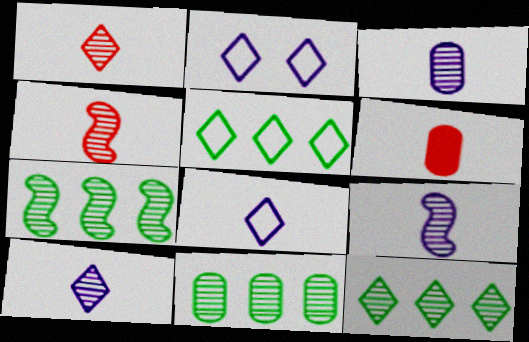[[2, 6, 7], 
[3, 9, 10], 
[7, 11, 12]]